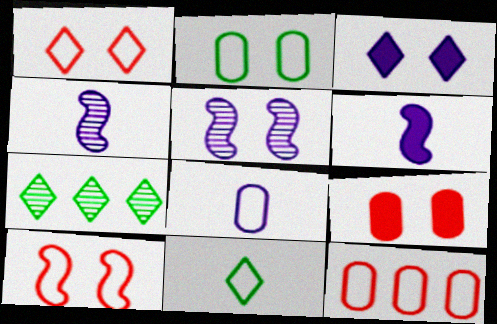[[2, 8, 12]]